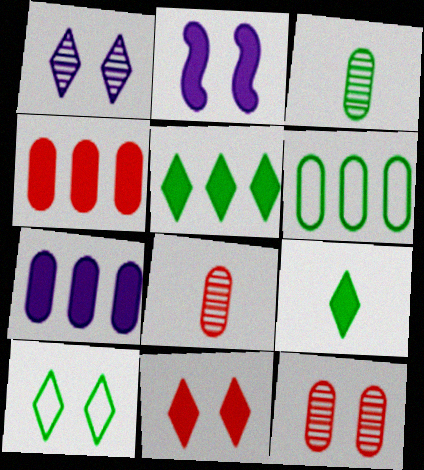[[1, 10, 11], 
[2, 4, 9], 
[2, 10, 12]]